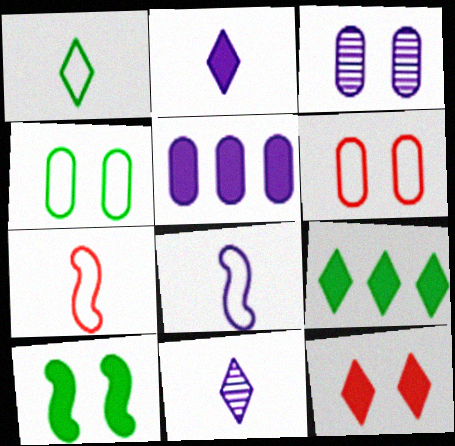[[2, 9, 12], 
[3, 7, 9]]